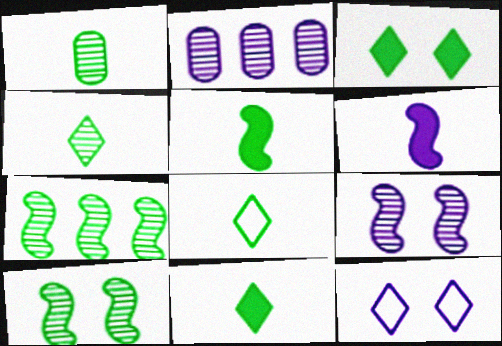[[1, 5, 8], 
[2, 6, 12], 
[4, 8, 11]]